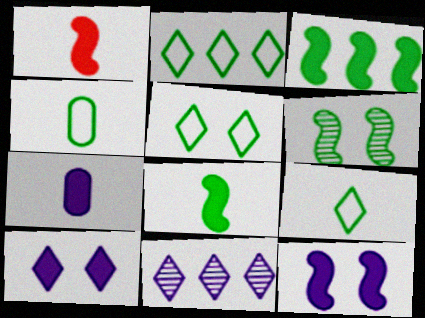[[1, 3, 12], 
[2, 5, 9]]